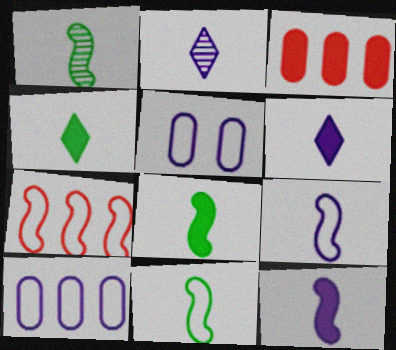[[1, 8, 11]]